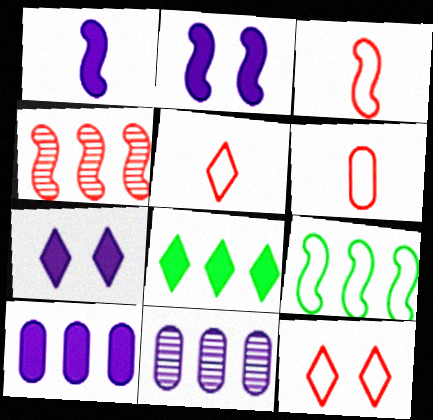[[1, 7, 10], 
[3, 5, 6]]